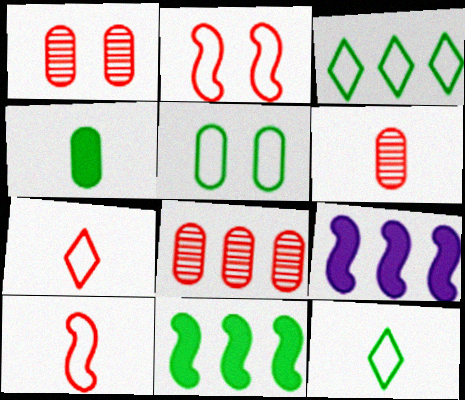[[1, 6, 8], 
[1, 9, 12], 
[3, 8, 9]]